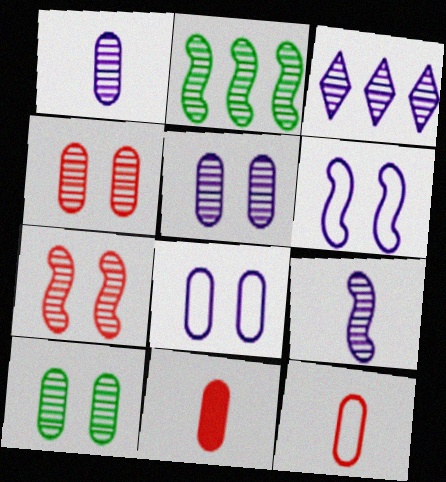[[2, 7, 9], 
[3, 5, 9], 
[4, 5, 10]]